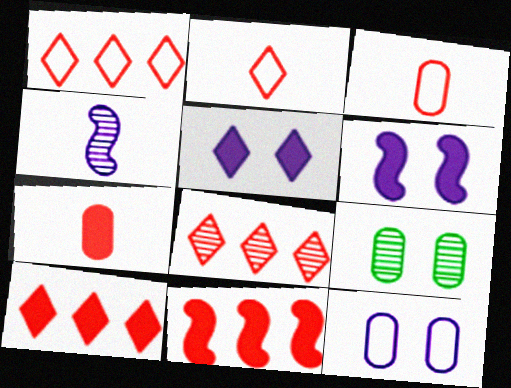[[1, 8, 10], 
[4, 8, 9]]